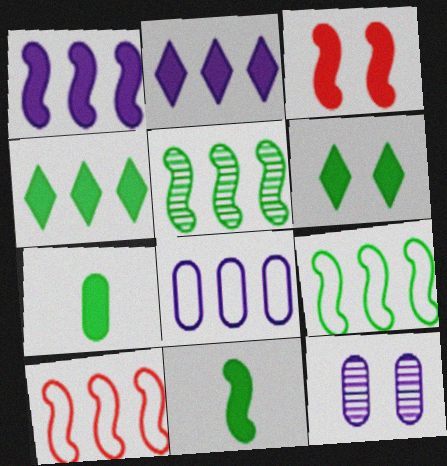[[1, 3, 11], 
[1, 5, 10], 
[2, 3, 7]]